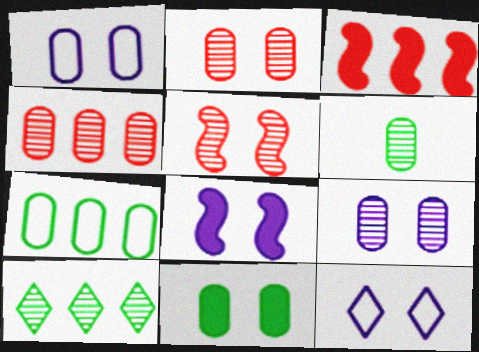[[1, 2, 11], 
[3, 6, 12], 
[4, 6, 9], 
[5, 11, 12], 
[6, 7, 11], 
[8, 9, 12]]